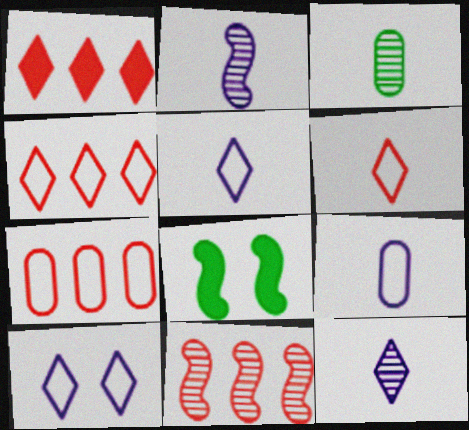[[1, 7, 11], 
[7, 8, 12]]